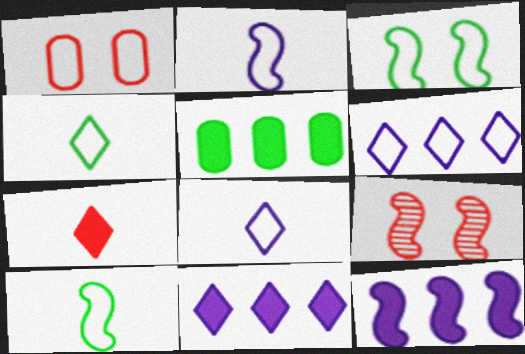[[1, 6, 10], 
[5, 8, 9], 
[9, 10, 12]]